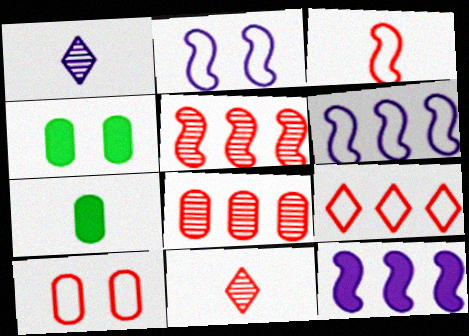[[1, 3, 7], 
[3, 9, 10], 
[4, 6, 11]]